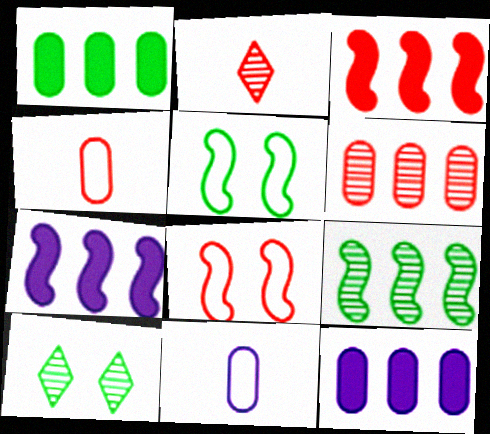[[2, 5, 12], 
[3, 10, 11], 
[4, 7, 10]]